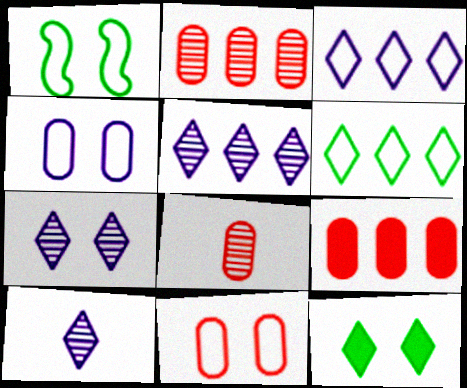[[1, 9, 10], 
[5, 7, 10], 
[8, 9, 11]]